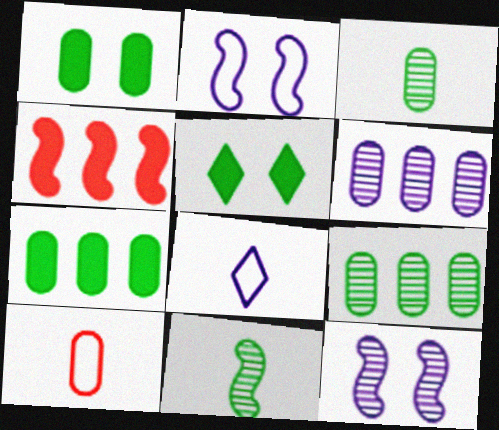[[1, 6, 10], 
[2, 4, 11]]